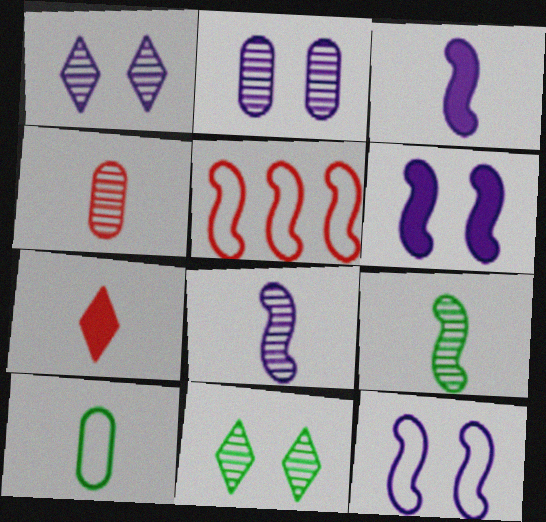[[5, 6, 9], 
[7, 8, 10]]